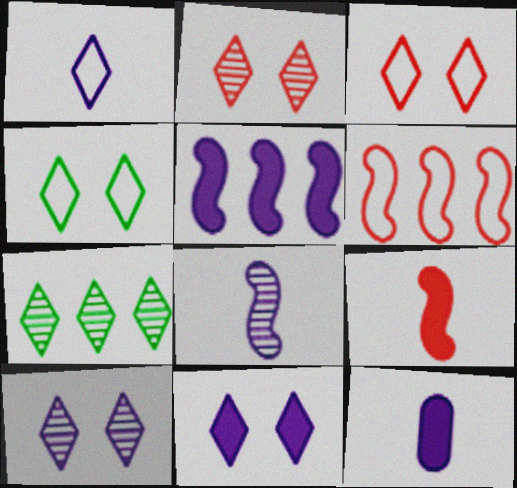[[1, 8, 12], 
[2, 4, 11], 
[5, 11, 12]]